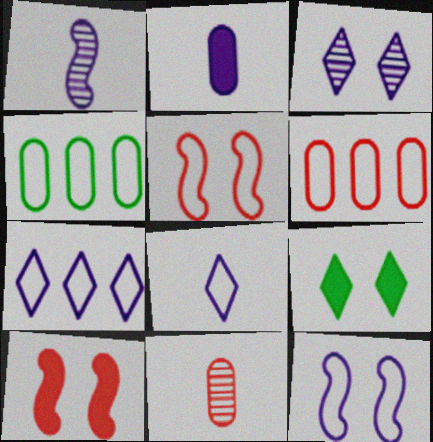[[1, 2, 8], 
[1, 6, 9], 
[4, 5, 8]]